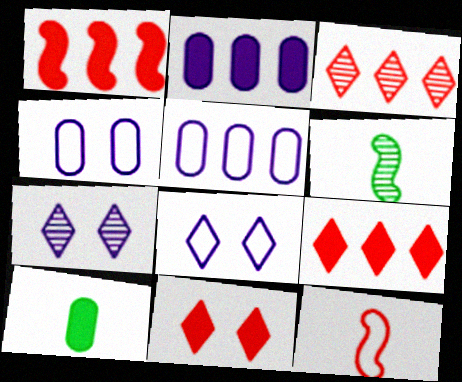[[4, 6, 9], 
[5, 6, 11]]